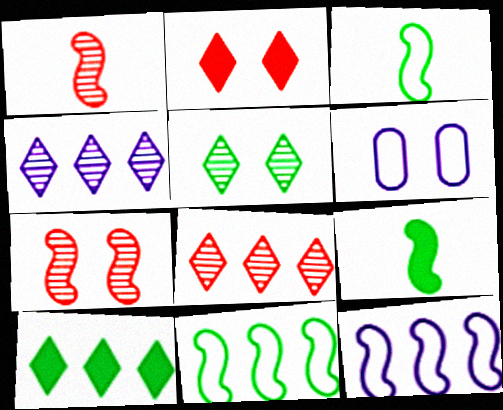[[1, 6, 10], 
[6, 8, 9], 
[7, 9, 12]]